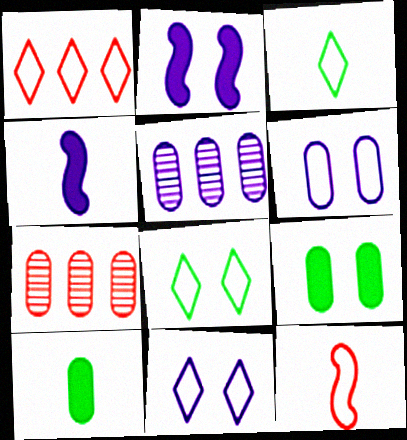[[1, 3, 11], 
[2, 3, 7], 
[4, 5, 11], 
[4, 7, 8], 
[6, 7, 10]]